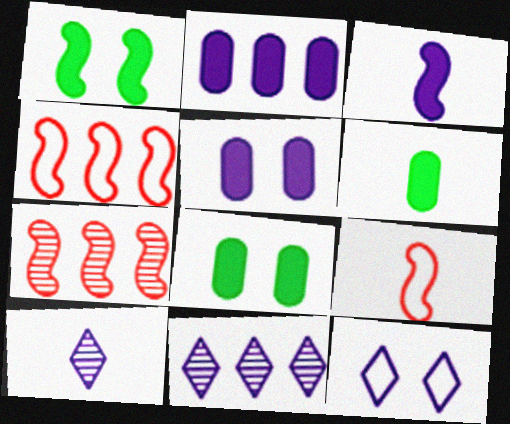[[4, 8, 10], 
[6, 7, 12], 
[6, 9, 10], 
[8, 9, 11]]